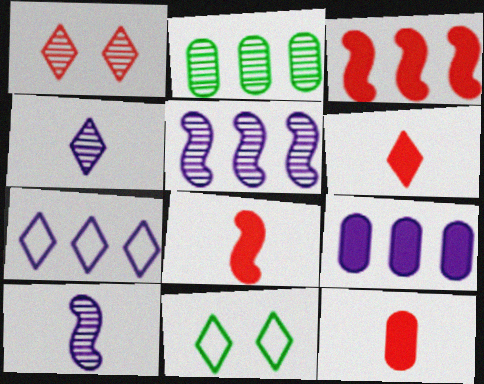[[1, 2, 10], 
[2, 3, 7], 
[5, 7, 9], 
[5, 11, 12], 
[6, 8, 12]]